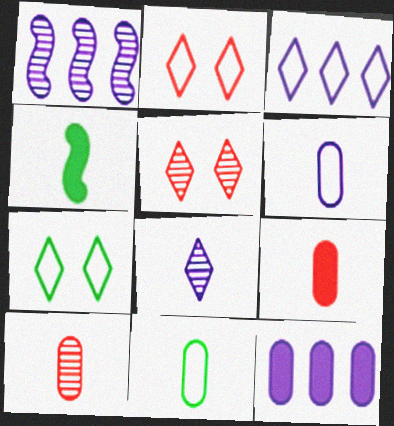[[1, 3, 12], 
[1, 7, 9]]